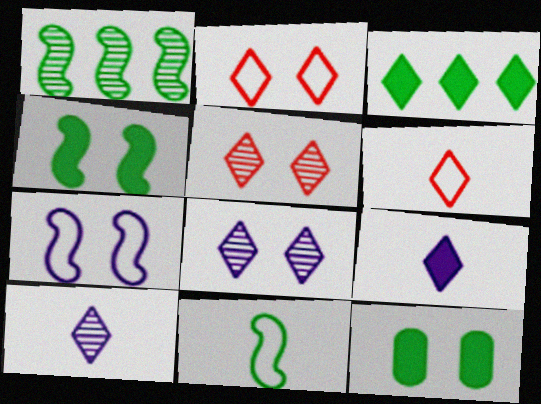[[1, 4, 11], 
[2, 3, 10], 
[3, 6, 8], 
[5, 7, 12]]